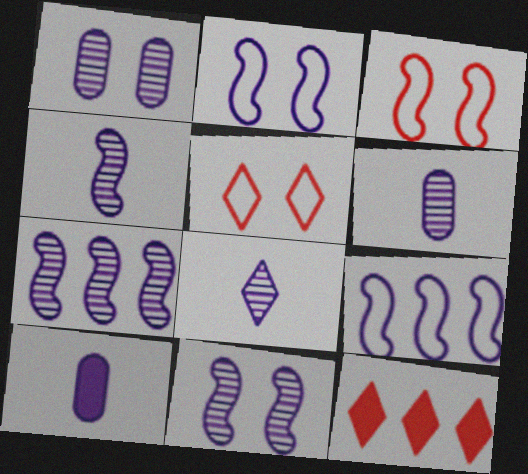[[1, 7, 8], 
[4, 6, 8], 
[4, 7, 11]]